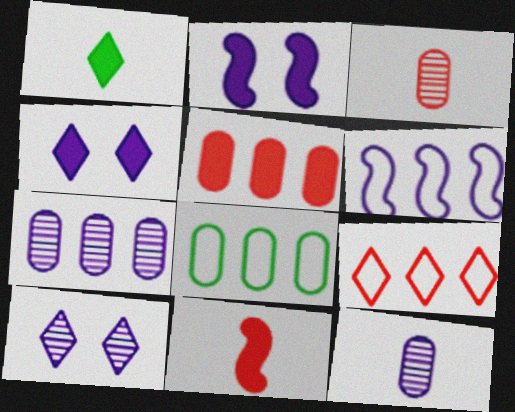[[1, 2, 5], 
[1, 9, 10], 
[4, 6, 12], 
[5, 7, 8], 
[6, 8, 9], 
[8, 10, 11]]